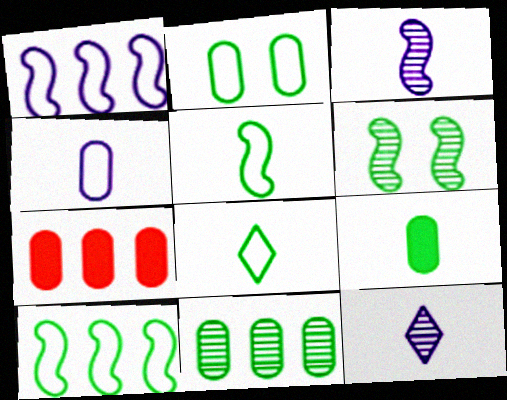[[2, 8, 10], 
[2, 9, 11]]